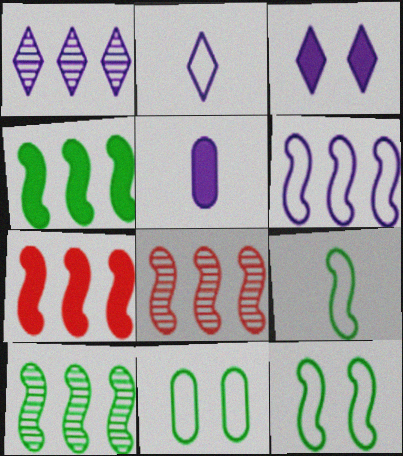[[1, 2, 3], 
[4, 6, 8], 
[6, 7, 10]]